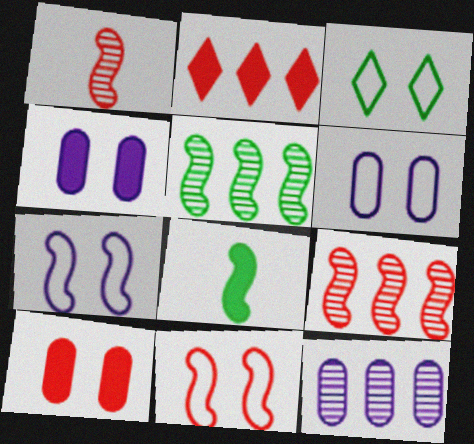[[2, 4, 8], 
[3, 6, 11], 
[7, 8, 9]]